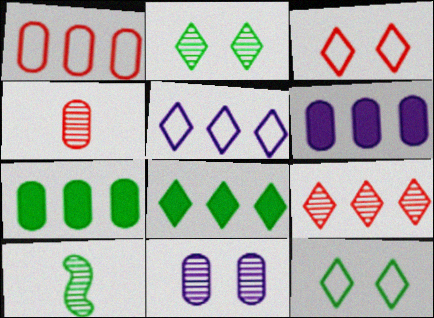[[3, 6, 10], 
[5, 8, 9], 
[7, 10, 12], 
[9, 10, 11]]